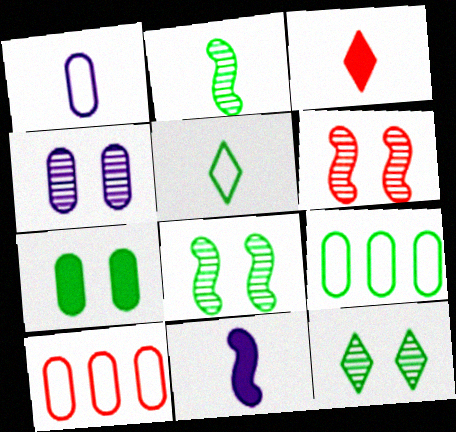[[1, 2, 3], 
[3, 6, 10], 
[4, 6, 12], 
[10, 11, 12]]